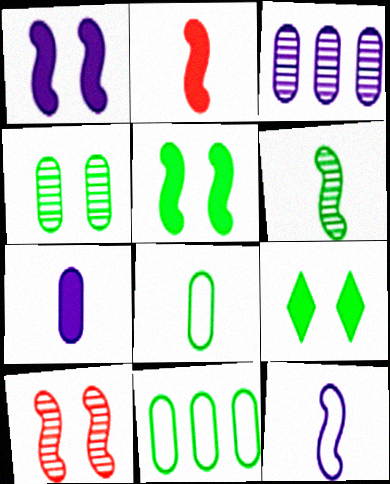[[2, 6, 12], 
[6, 9, 11]]